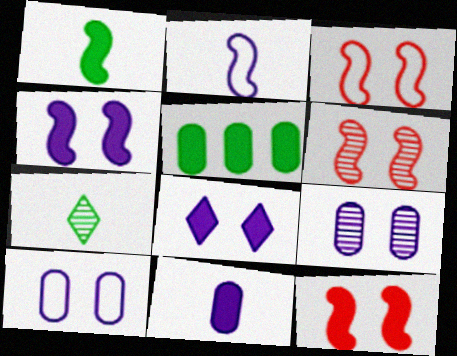[[3, 6, 12]]